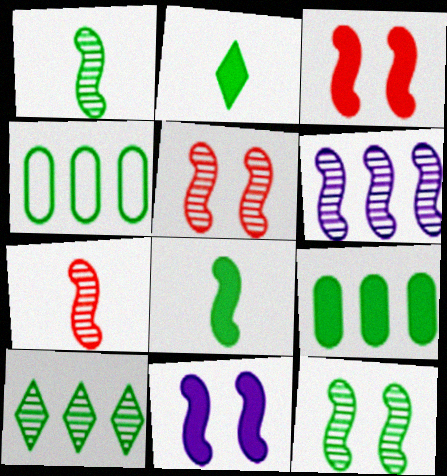[[1, 5, 6], 
[2, 4, 12], 
[6, 7, 12]]